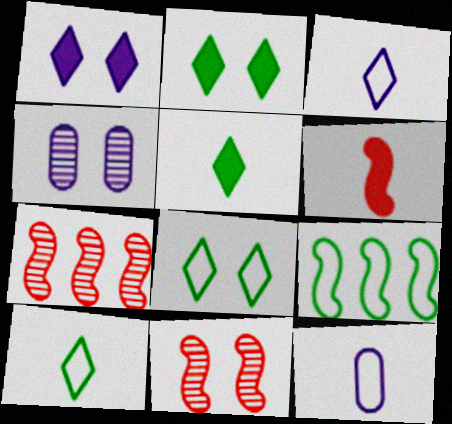[[2, 7, 12]]